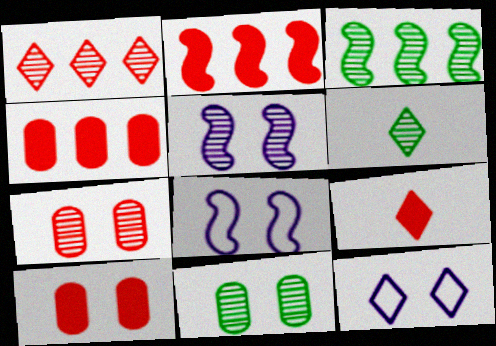[[2, 9, 10], 
[3, 6, 11], 
[4, 6, 8]]